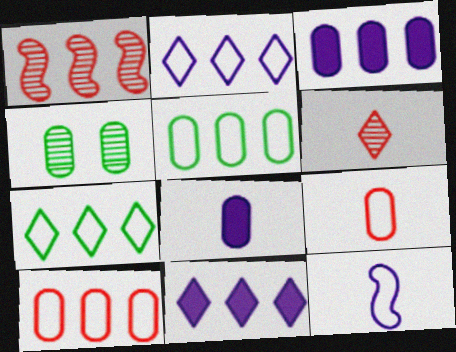[[1, 3, 7], 
[1, 5, 11], 
[3, 4, 9], 
[4, 8, 10]]